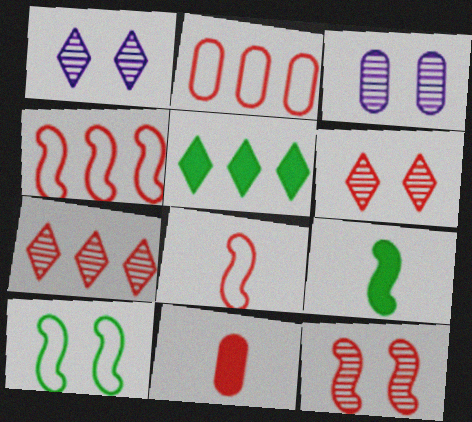[[1, 2, 9], 
[3, 5, 8], 
[4, 6, 11]]